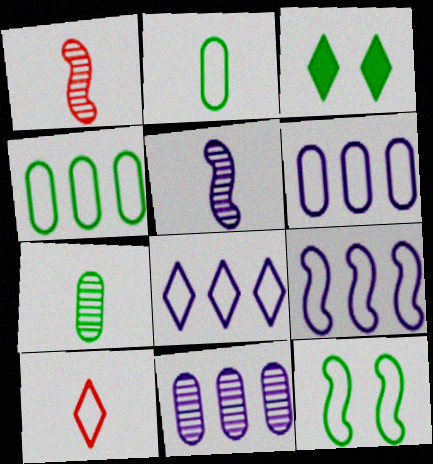[[1, 3, 6], 
[6, 8, 9], 
[6, 10, 12]]